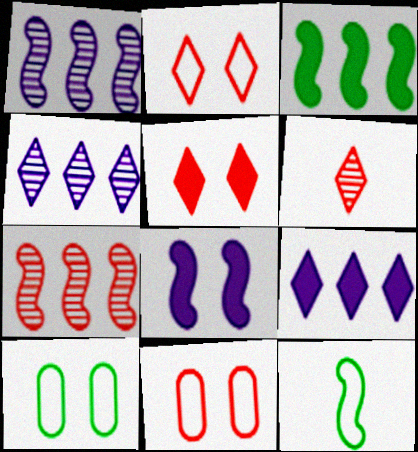[[7, 8, 12]]